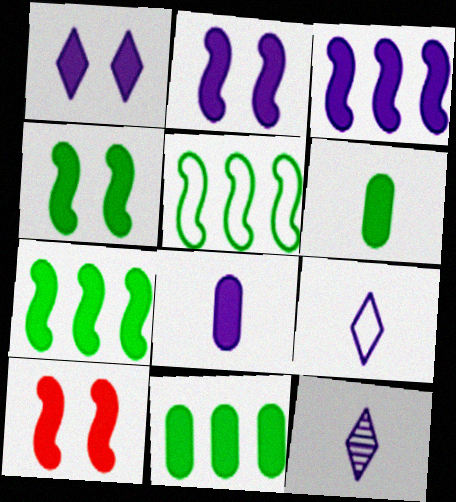[[1, 3, 8], 
[2, 4, 10]]